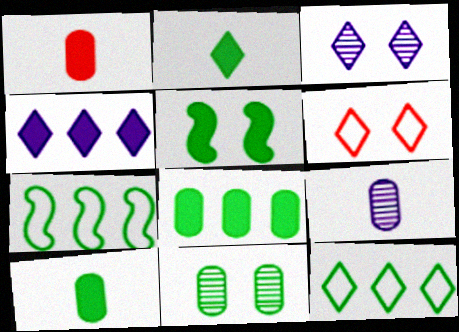[[1, 3, 7], 
[1, 4, 5], 
[2, 5, 8], 
[2, 7, 11]]